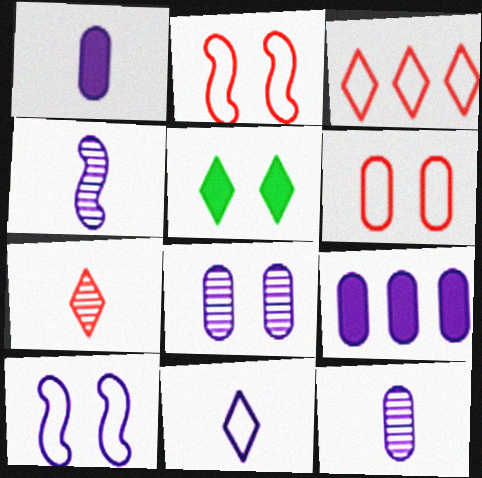[[1, 4, 11], 
[2, 5, 8]]